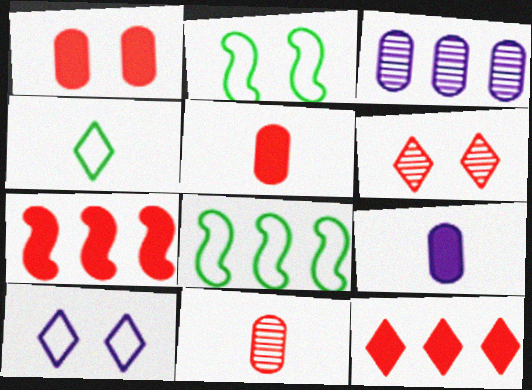[[3, 8, 12], 
[6, 8, 9]]